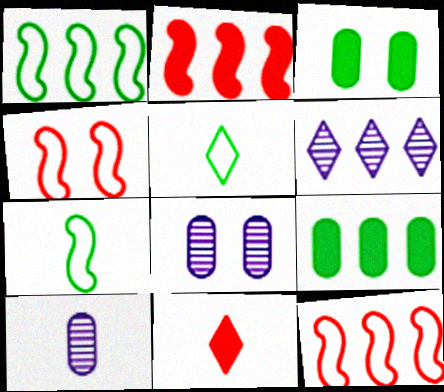[[1, 8, 11], 
[2, 5, 8], 
[6, 9, 12], 
[7, 10, 11]]